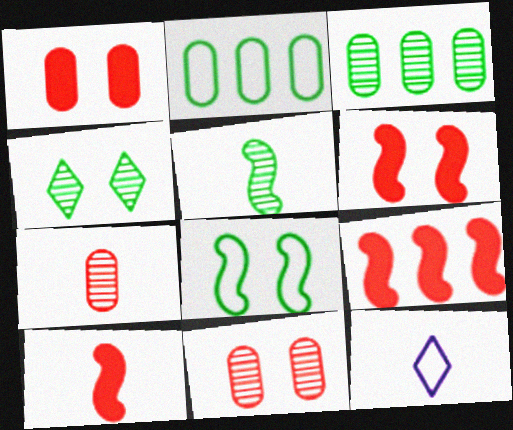[[3, 4, 5], 
[3, 6, 12], 
[6, 9, 10]]